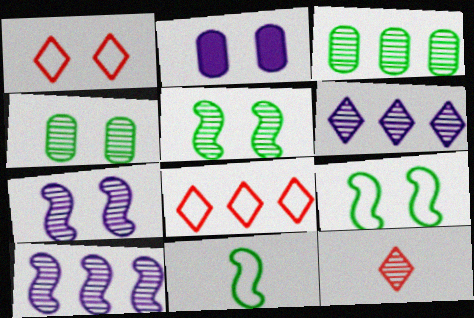[[1, 2, 5], 
[3, 7, 12], 
[4, 10, 12]]